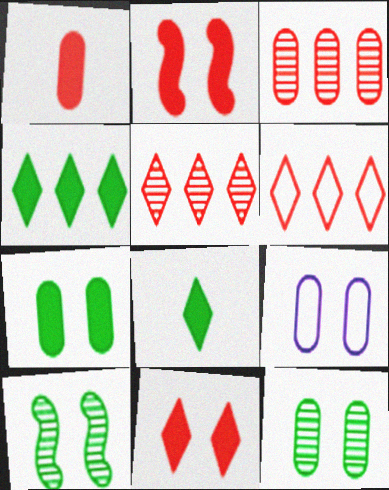[[9, 10, 11]]